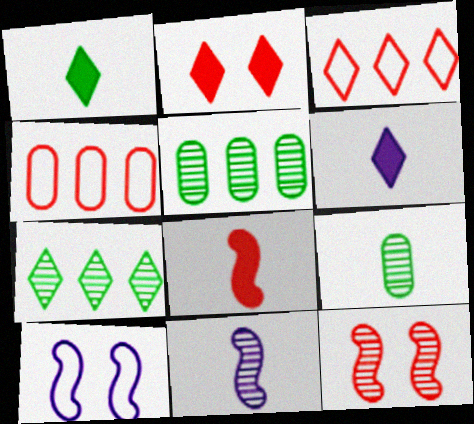[]